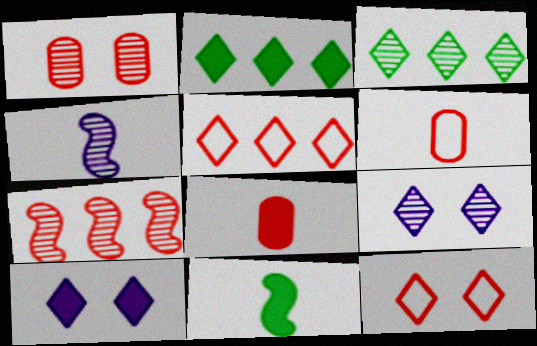[[1, 3, 4], 
[7, 8, 12]]